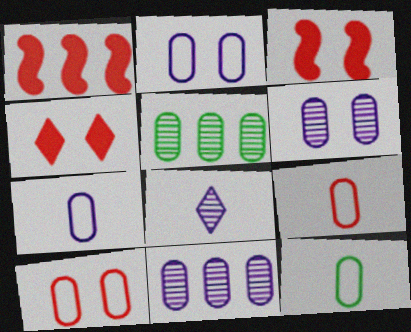[[7, 9, 12]]